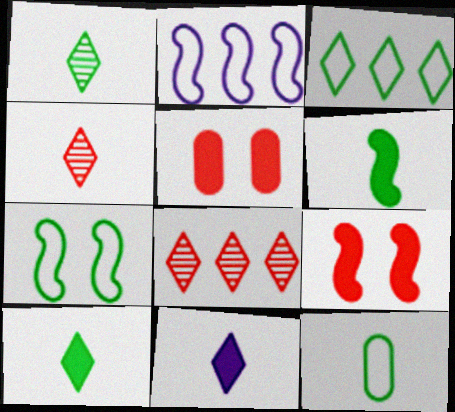[[1, 2, 5], 
[1, 6, 12], 
[3, 7, 12]]